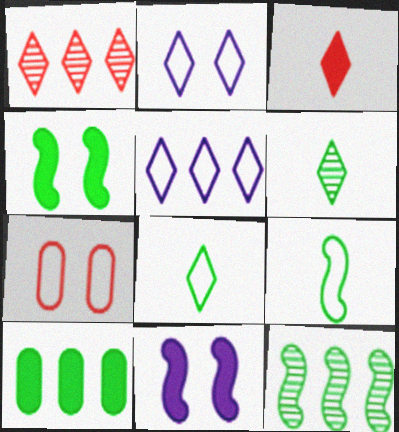[[3, 10, 11], 
[4, 9, 12], 
[5, 7, 9]]